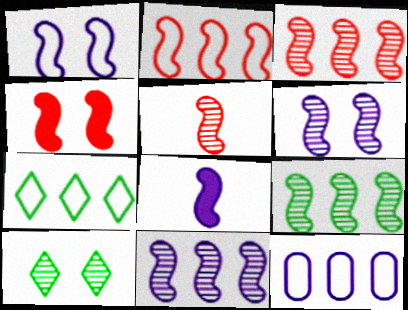[[1, 8, 11], 
[2, 4, 5], 
[2, 7, 12], 
[3, 9, 11], 
[5, 6, 9]]